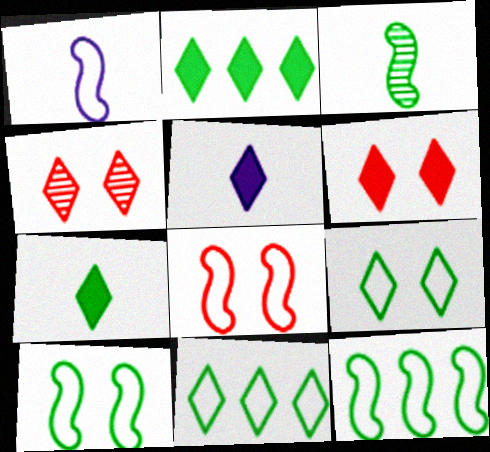[[1, 8, 12], 
[2, 5, 6], 
[4, 5, 11]]